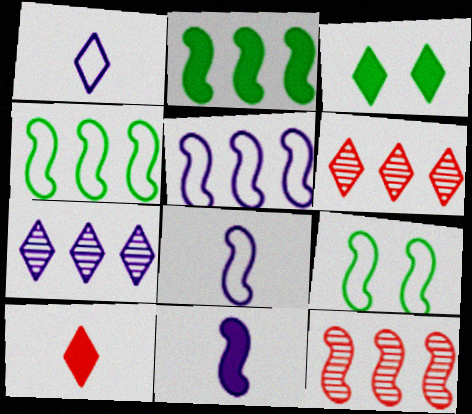[[1, 3, 6], 
[2, 5, 12], 
[9, 11, 12]]